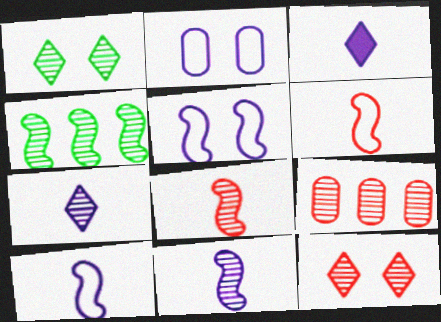[[1, 9, 11], 
[8, 9, 12]]